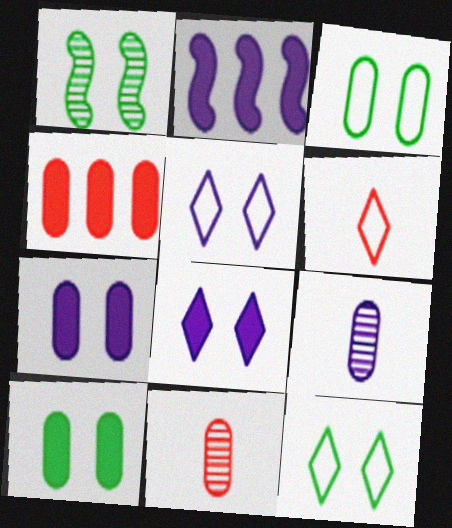[[1, 10, 12], 
[2, 5, 9], 
[2, 11, 12], 
[3, 4, 9]]